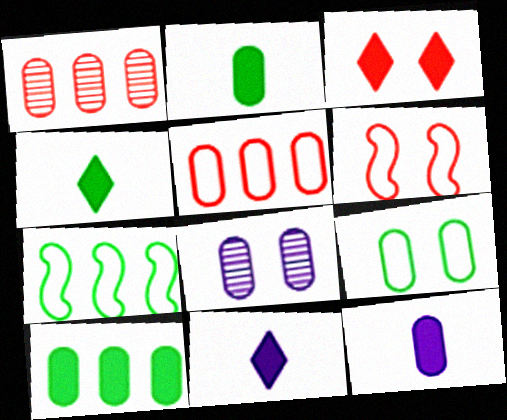[[1, 9, 12], 
[2, 5, 8]]